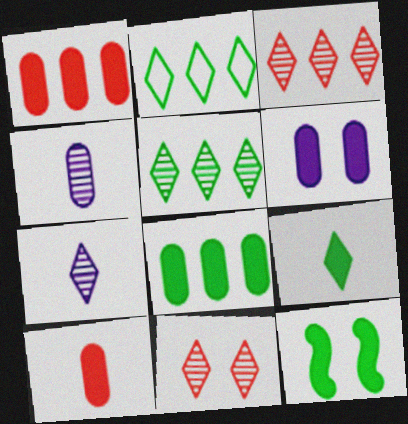[[5, 7, 11], 
[6, 8, 10], 
[8, 9, 12]]